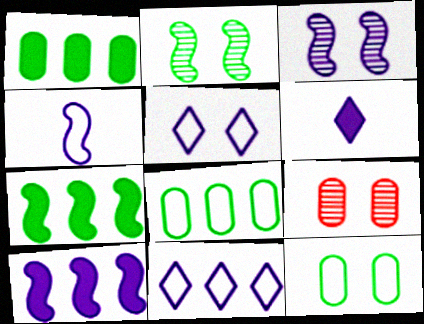[[3, 4, 10]]